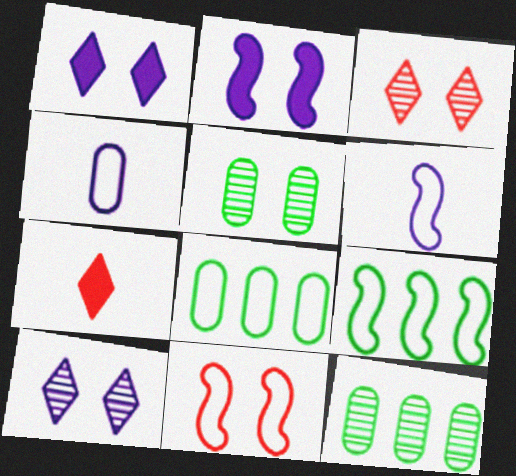[[1, 5, 11], 
[6, 9, 11]]